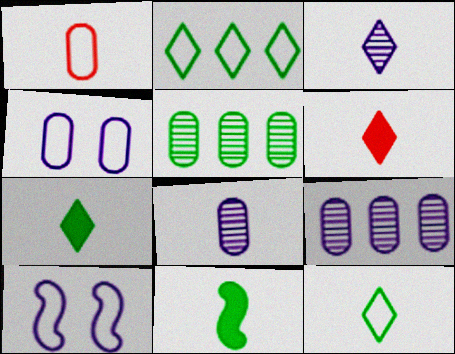[[1, 2, 10], 
[1, 3, 11], 
[3, 6, 12], 
[5, 6, 10]]